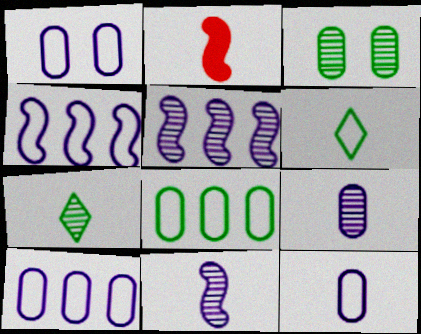[[1, 10, 12], 
[2, 6, 9], 
[2, 7, 12]]